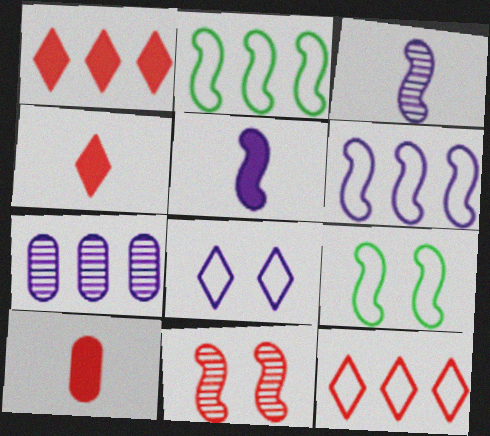[[1, 2, 7], 
[2, 5, 11], 
[4, 7, 9], 
[5, 7, 8], 
[10, 11, 12]]